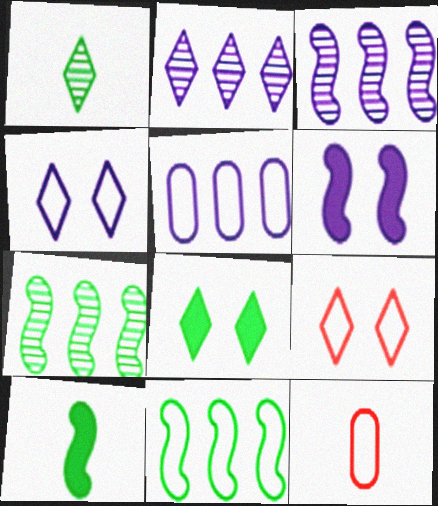[[3, 8, 12], 
[4, 11, 12]]